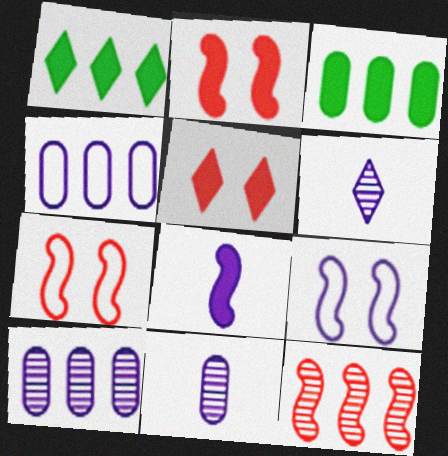[[1, 4, 12], 
[1, 7, 11], 
[3, 5, 8], 
[3, 6, 7]]